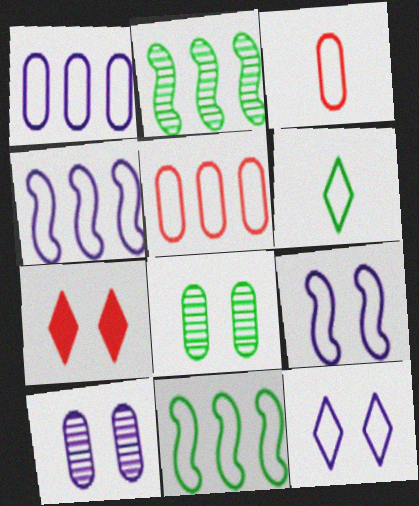[[3, 11, 12], 
[5, 6, 9], 
[7, 8, 9]]